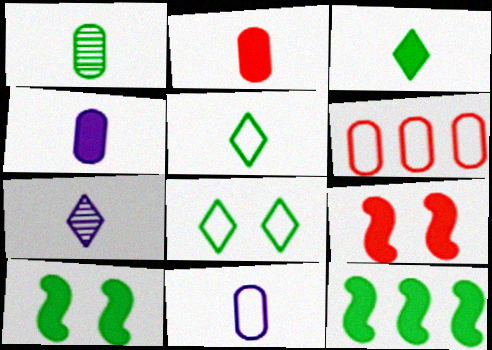[[1, 2, 11], 
[1, 8, 12], 
[6, 7, 10]]